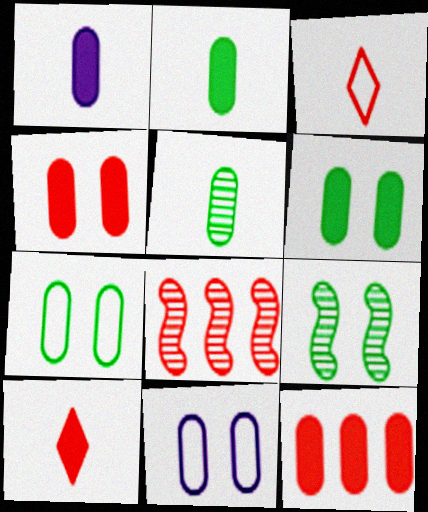[[1, 6, 12], 
[3, 4, 8], 
[5, 11, 12]]